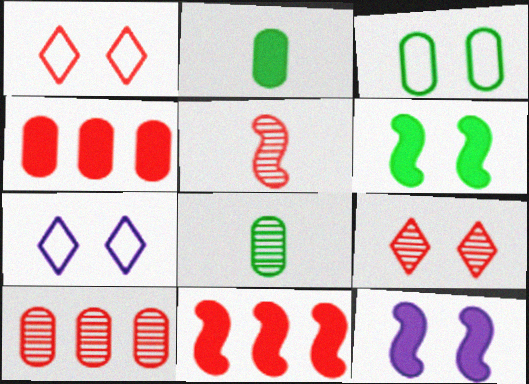[[1, 4, 5], 
[3, 9, 12], 
[5, 9, 10], 
[7, 8, 11]]